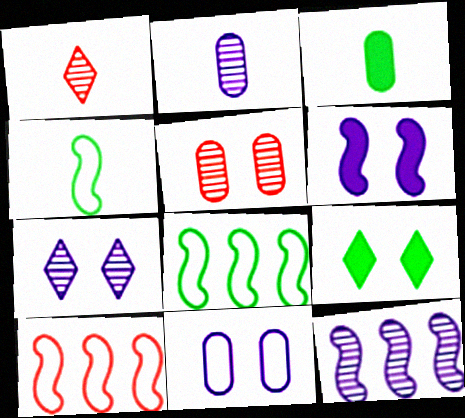[[2, 7, 12], 
[2, 9, 10], 
[3, 7, 10], 
[6, 7, 11]]